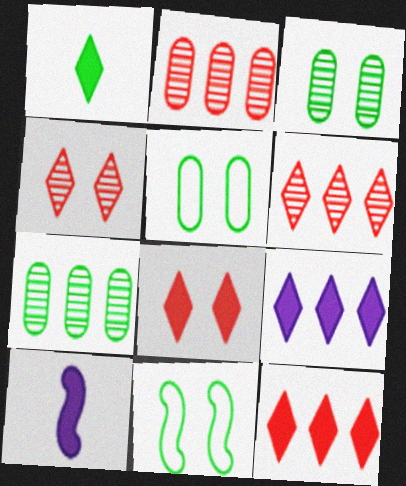[[1, 7, 11], 
[1, 8, 9], 
[5, 6, 10]]